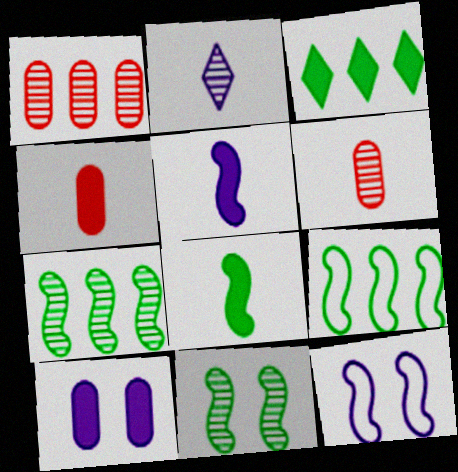[[1, 2, 11], 
[3, 6, 12], 
[8, 9, 11]]